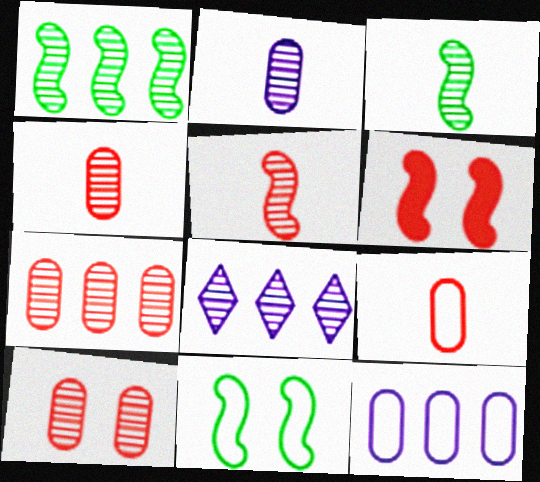[[1, 7, 8], 
[3, 8, 10], 
[4, 7, 10]]